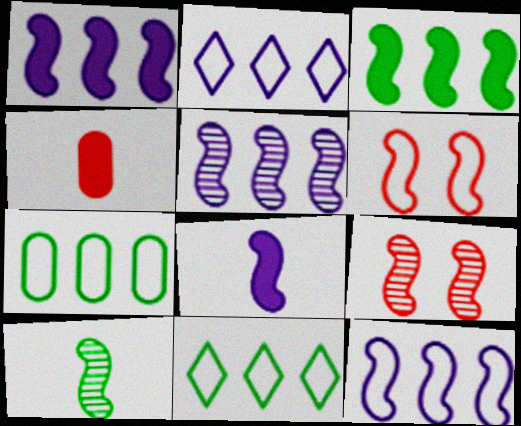[[1, 5, 12], 
[1, 6, 10], 
[5, 9, 10]]